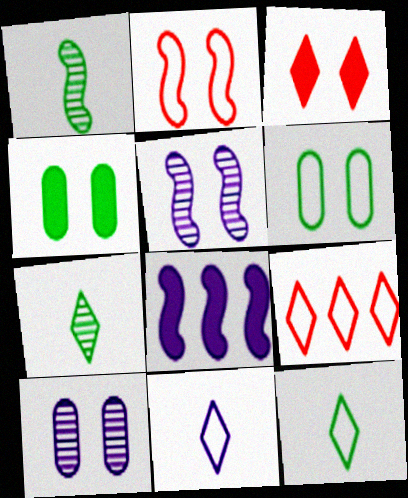[[1, 2, 8], 
[3, 5, 6], 
[8, 10, 11]]